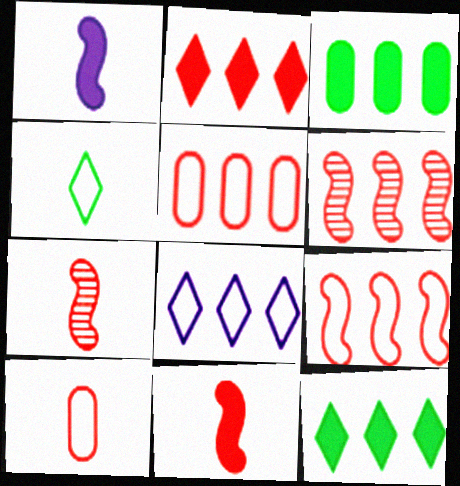[[2, 5, 6], 
[3, 6, 8]]